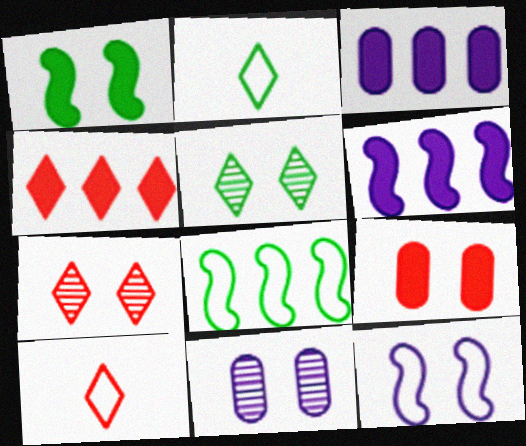[[4, 7, 10], 
[5, 9, 12]]